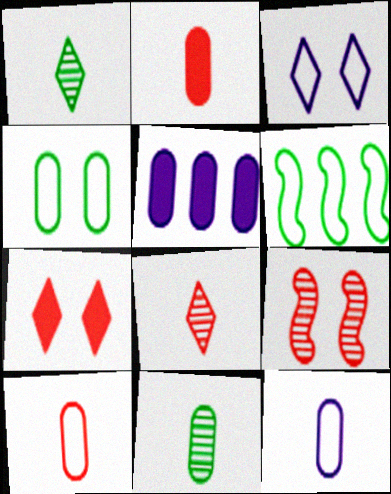[[2, 11, 12], 
[3, 6, 10]]